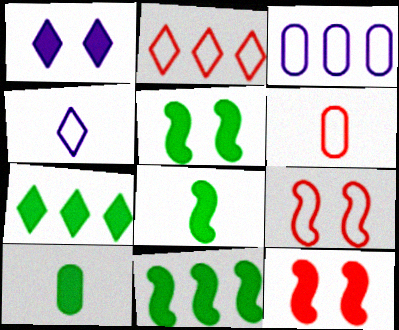[[2, 6, 9], 
[5, 7, 10], 
[5, 8, 11]]